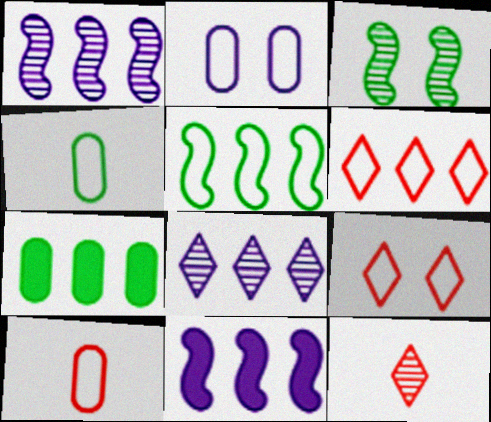[[1, 6, 7]]